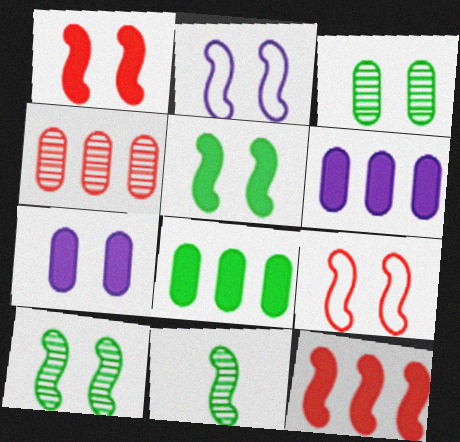[[1, 2, 10], 
[2, 11, 12]]